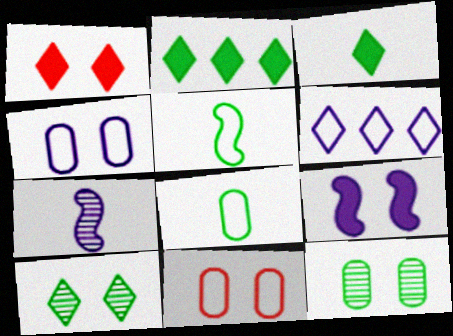[[2, 5, 12], 
[2, 7, 11], 
[5, 6, 11], 
[9, 10, 11]]